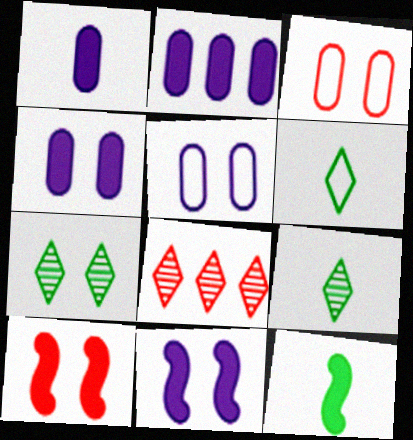[[1, 2, 4], 
[3, 7, 11], 
[5, 7, 10], 
[5, 8, 12]]